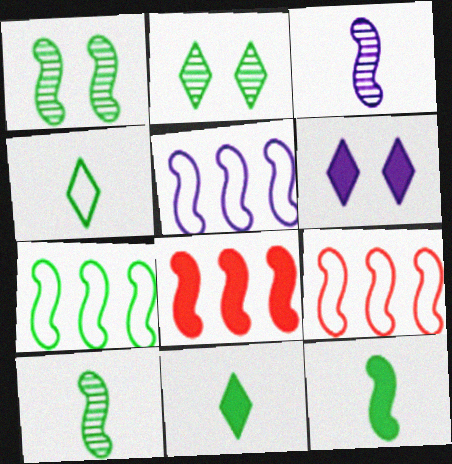[[1, 7, 12], 
[5, 7, 9]]